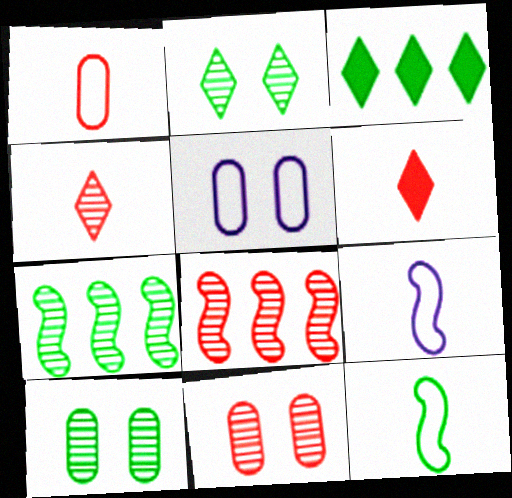[[3, 9, 11], 
[3, 10, 12], 
[4, 8, 11], 
[5, 6, 7]]